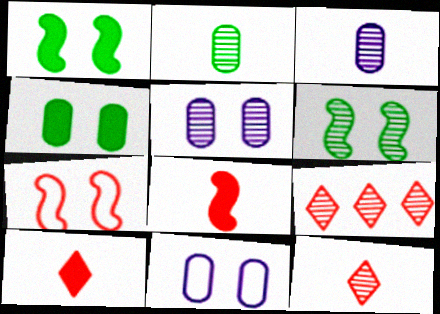[[3, 6, 9]]